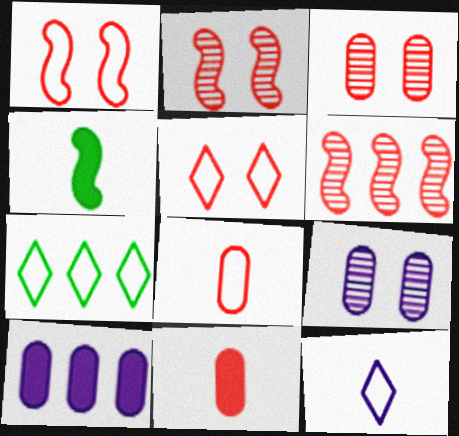[[5, 6, 11], 
[5, 7, 12], 
[6, 7, 10]]